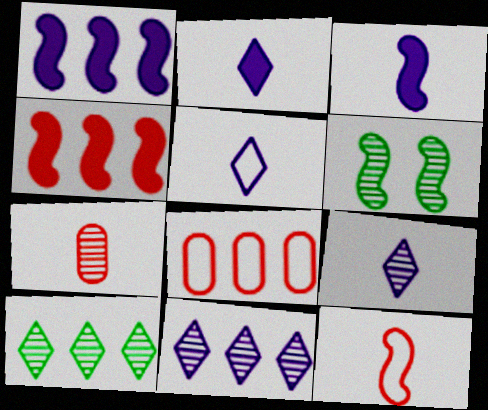[[1, 6, 12], 
[1, 8, 10], 
[2, 5, 9], 
[2, 6, 8], 
[6, 7, 11]]